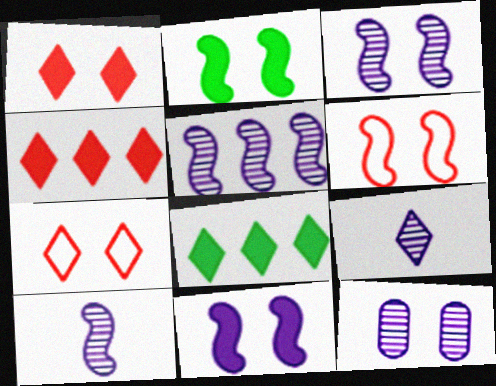[[2, 3, 6], 
[2, 7, 12], 
[3, 5, 10], 
[5, 9, 12], 
[7, 8, 9]]